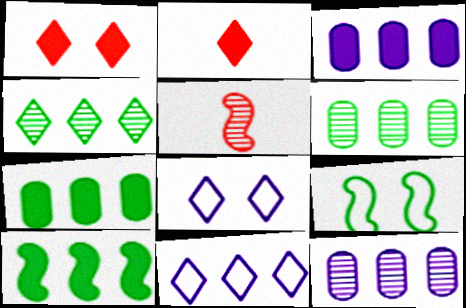[[2, 4, 8], 
[2, 9, 12], 
[5, 7, 8]]